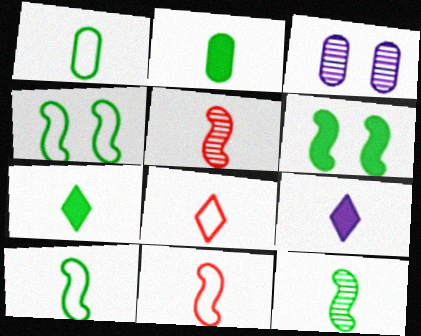[[1, 5, 9], 
[1, 7, 12]]